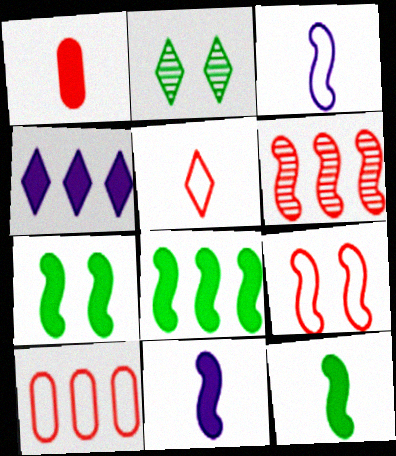[[1, 4, 7], 
[2, 4, 5], 
[2, 10, 11], 
[3, 6, 7], 
[5, 9, 10], 
[7, 8, 12]]